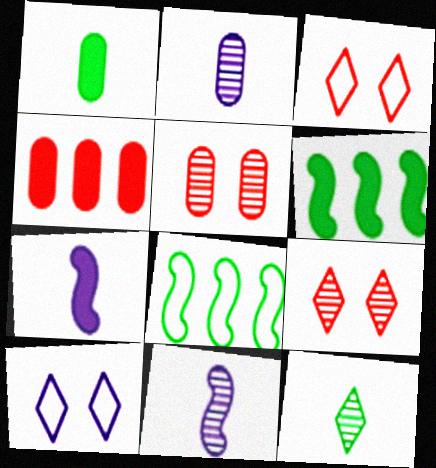[[2, 3, 6]]